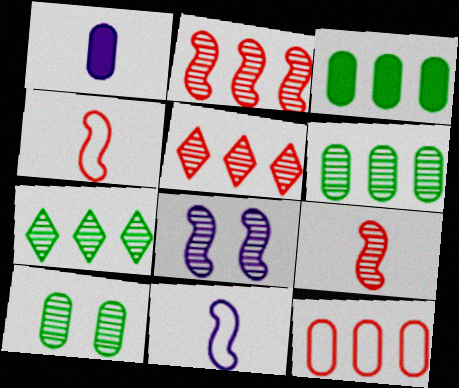[[1, 10, 12]]